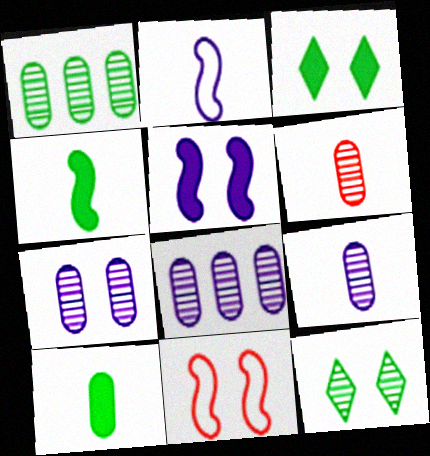[[1, 6, 7], 
[3, 7, 11], 
[7, 8, 9]]